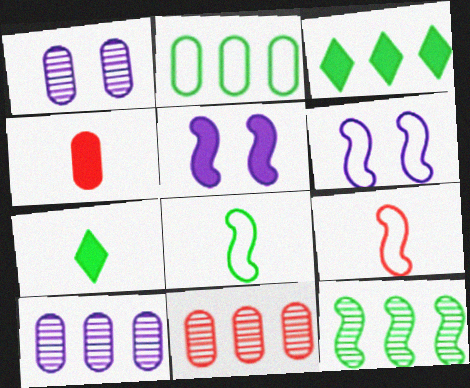[[1, 2, 4], 
[1, 3, 9], 
[2, 3, 12], 
[3, 4, 5], 
[5, 9, 12], 
[6, 7, 11]]